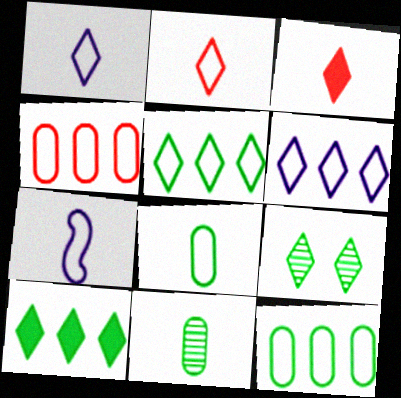[[2, 7, 8], 
[3, 6, 9], 
[3, 7, 11]]